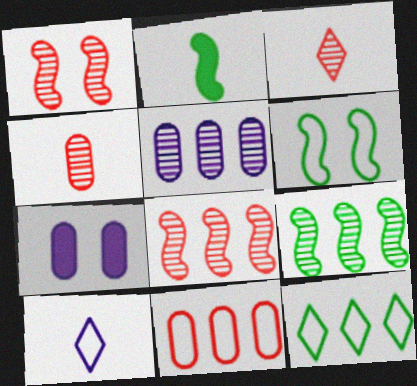[[2, 4, 10], 
[2, 6, 9], 
[6, 10, 11]]